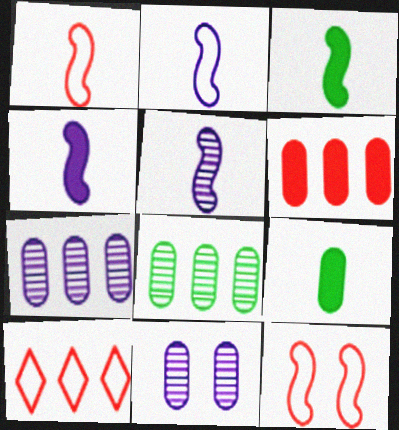[[1, 3, 5], 
[2, 4, 5], 
[3, 10, 11]]